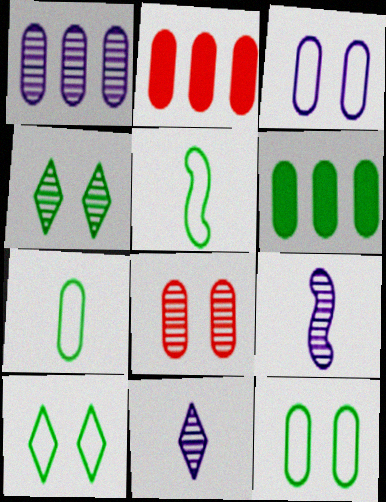[[2, 9, 10], 
[4, 5, 6]]